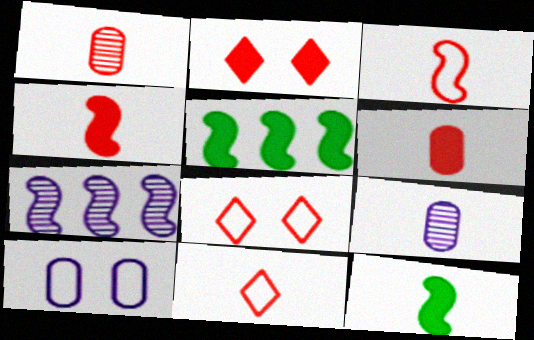[[1, 4, 11], 
[5, 8, 9], 
[9, 11, 12]]